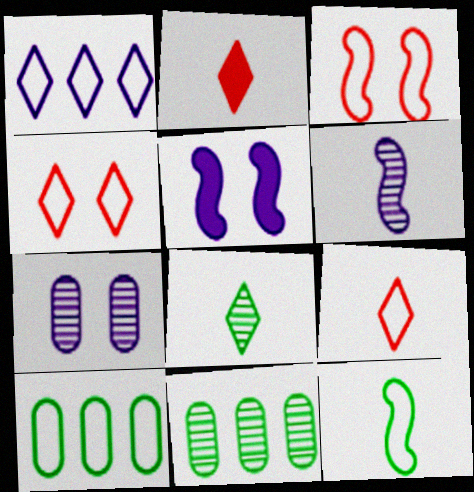[[5, 9, 11]]